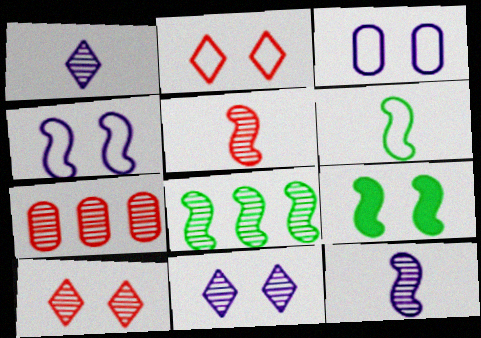[[3, 9, 10], 
[5, 7, 10], 
[6, 8, 9]]